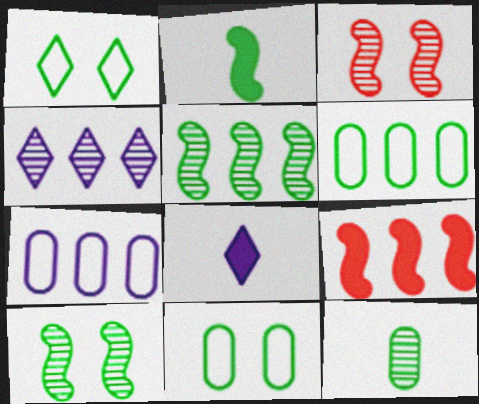[[3, 4, 12], 
[3, 6, 8], 
[4, 6, 9]]